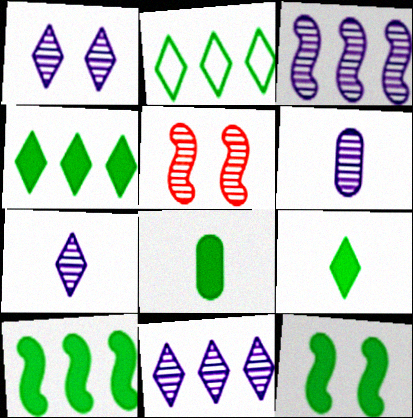[[1, 3, 6], 
[1, 7, 11], 
[4, 8, 12]]